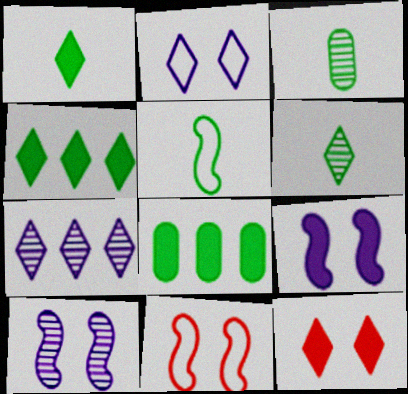[[1, 3, 5]]